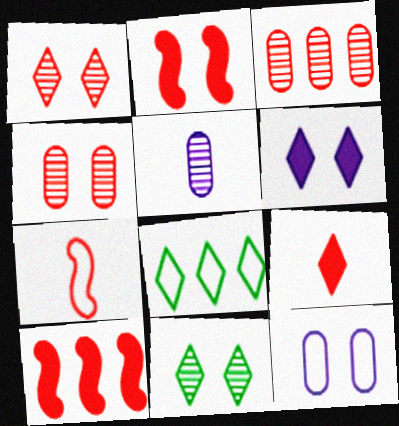[[2, 5, 8], 
[2, 11, 12], 
[7, 8, 12]]